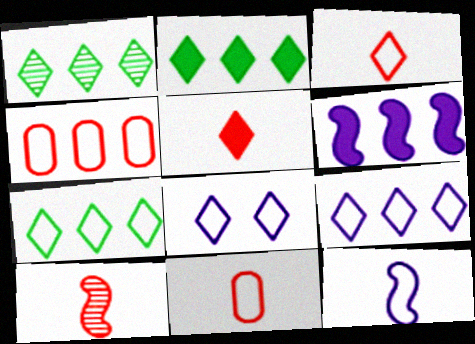[[1, 2, 7], 
[1, 4, 6], 
[1, 5, 8], 
[3, 7, 8], 
[5, 10, 11]]